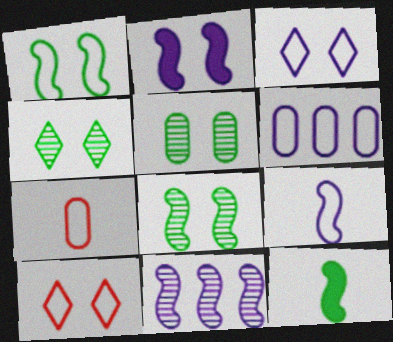[[2, 5, 10], 
[2, 9, 11], 
[3, 6, 9], 
[4, 5, 8]]